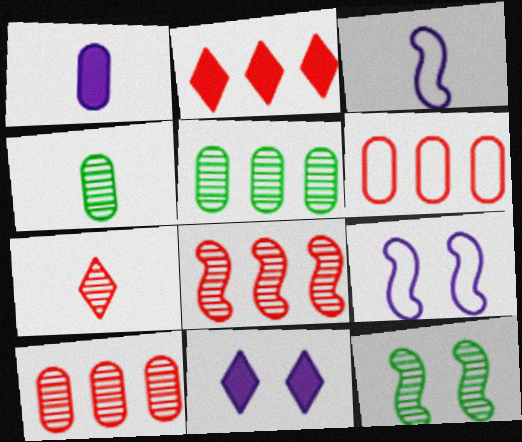[[2, 4, 9], 
[2, 6, 8]]